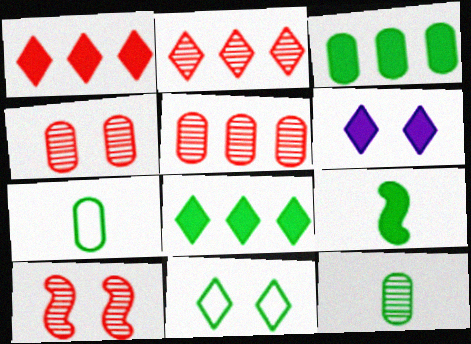[]